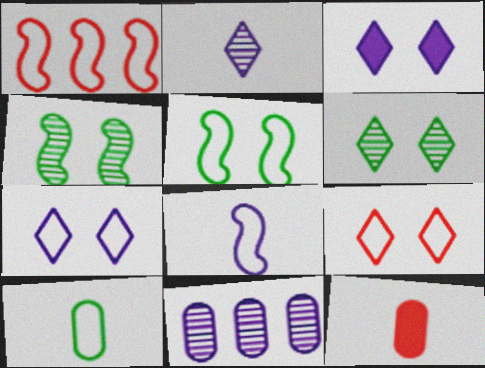[[1, 5, 8], 
[1, 7, 10], 
[3, 6, 9], 
[3, 8, 11]]